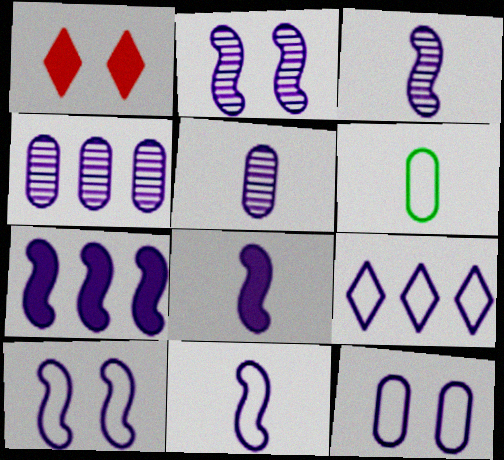[[2, 7, 11], 
[3, 7, 10], 
[3, 8, 11], 
[4, 7, 9], 
[9, 11, 12]]